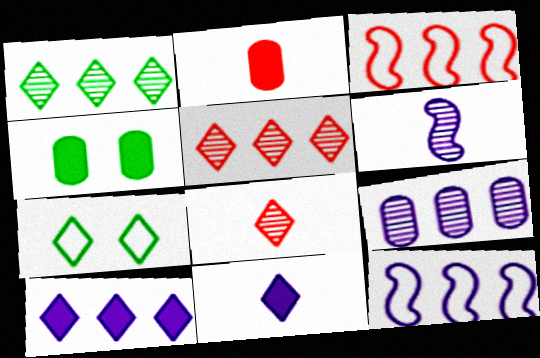[[4, 8, 12], 
[5, 7, 11], 
[7, 8, 10], 
[9, 10, 12]]